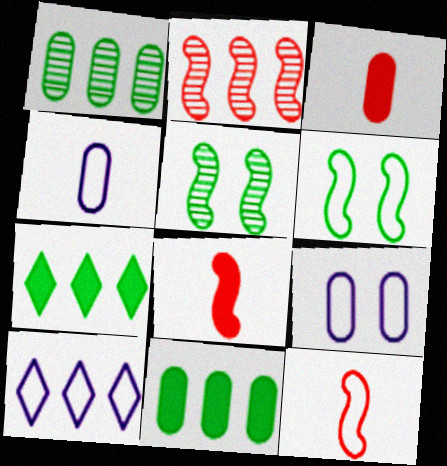[[1, 3, 9], 
[2, 10, 11], 
[3, 5, 10]]